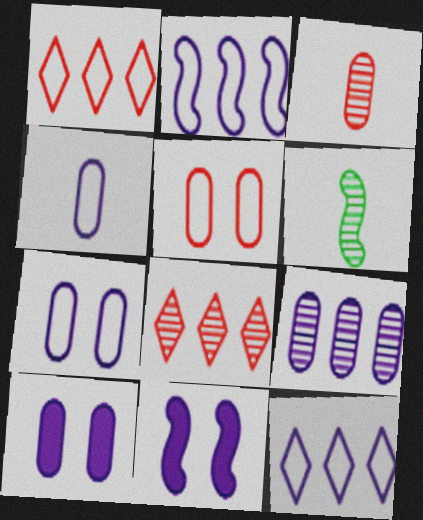[[1, 6, 10], 
[4, 9, 10]]